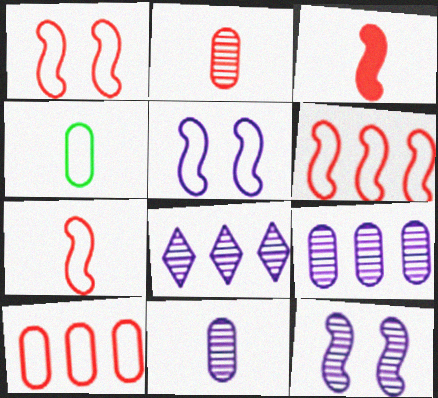[[1, 6, 7], 
[8, 11, 12]]